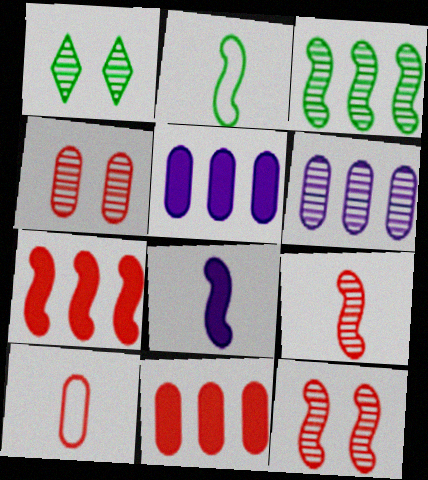[[1, 6, 9], 
[2, 8, 9], 
[4, 10, 11]]